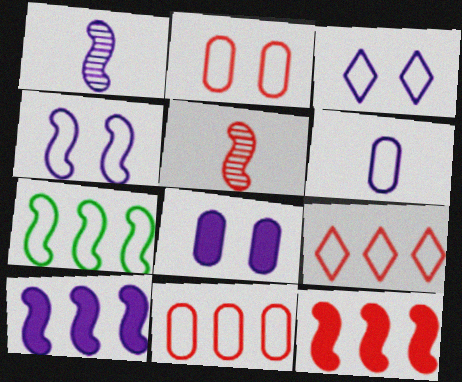[[1, 4, 10]]